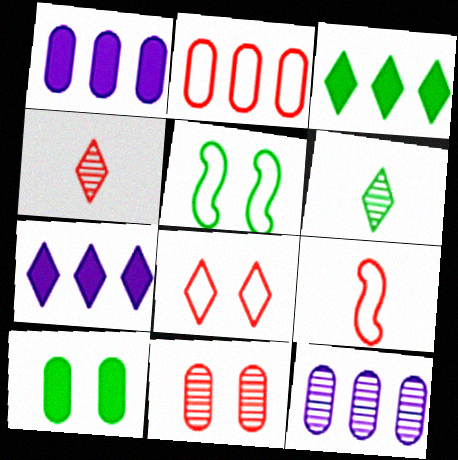[[1, 4, 5], 
[2, 8, 9], 
[6, 7, 8]]